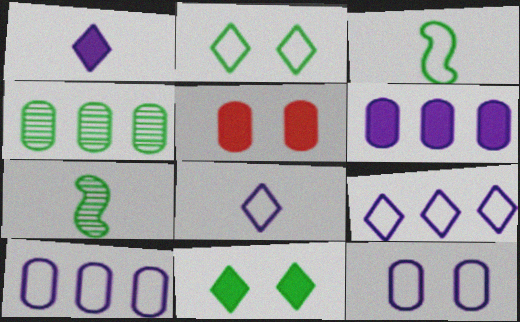[[3, 4, 11], 
[5, 7, 9]]